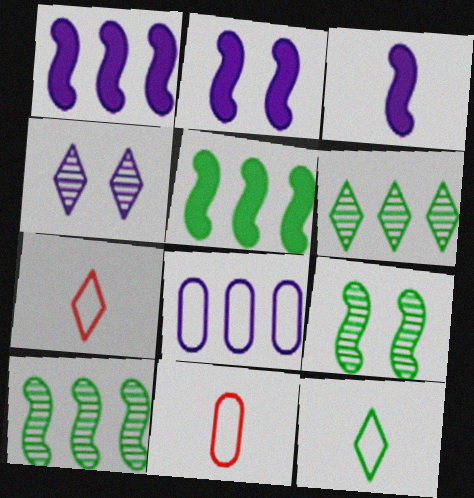[[1, 2, 3], 
[2, 6, 11], 
[3, 4, 8], 
[4, 5, 11]]